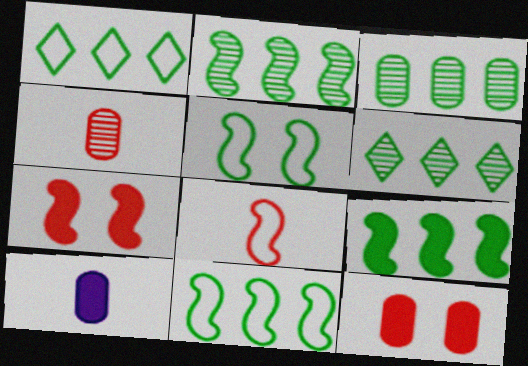[[1, 3, 9], 
[2, 3, 6], 
[2, 9, 11]]